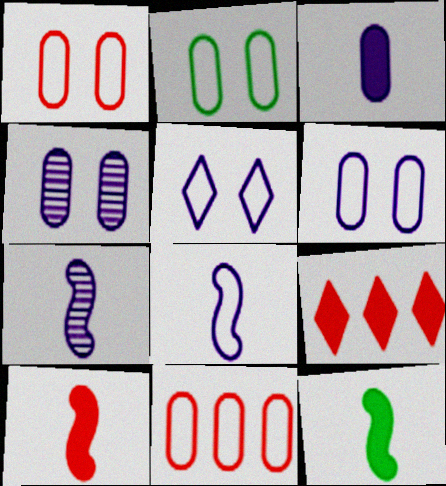[[1, 2, 6], 
[2, 7, 9]]